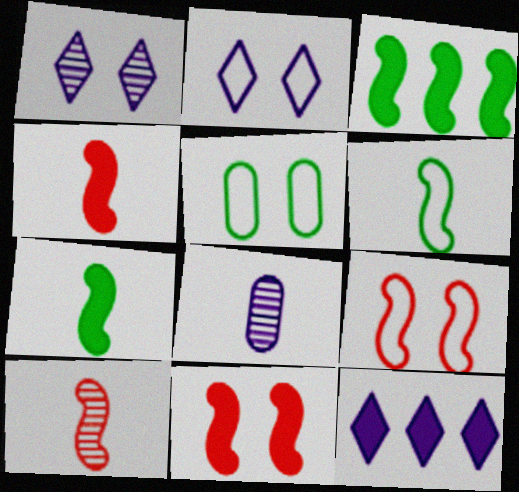[[1, 5, 11], 
[2, 5, 9], 
[5, 10, 12]]